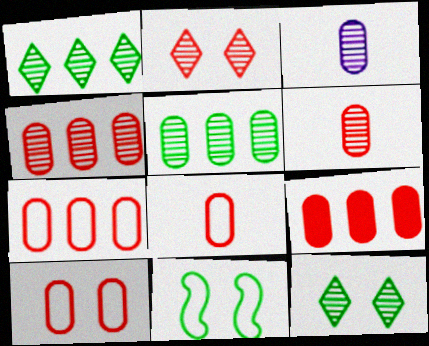[[4, 7, 9], 
[6, 9, 10], 
[7, 8, 10]]